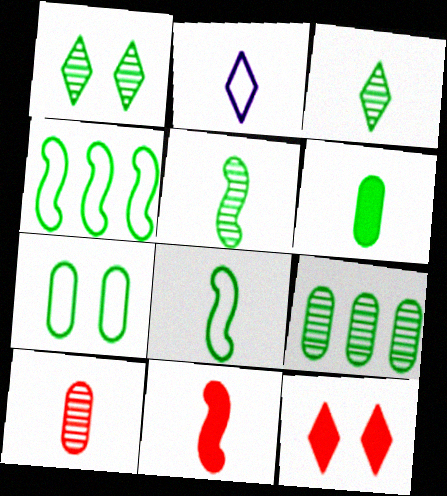[[1, 4, 6], 
[1, 5, 9], 
[3, 6, 8], 
[6, 7, 9]]